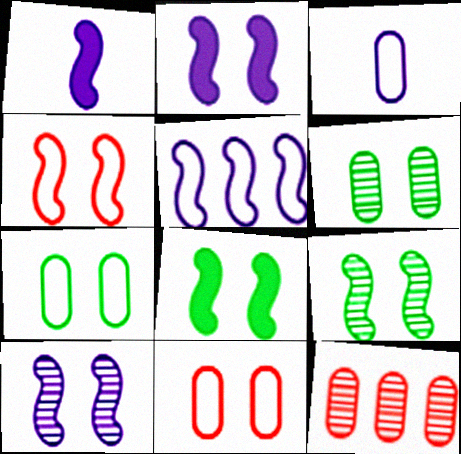[[1, 5, 10], 
[2, 4, 9], 
[4, 8, 10]]